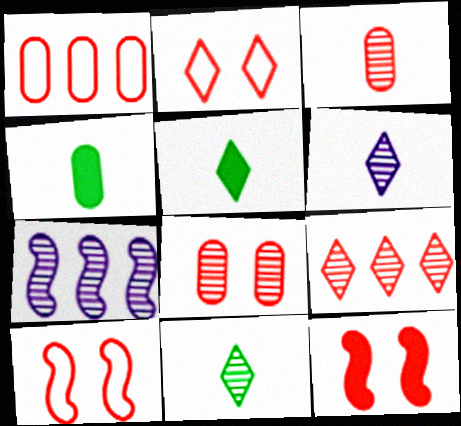[[2, 4, 7], 
[2, 8, 12], 
[7, 8, 11]]